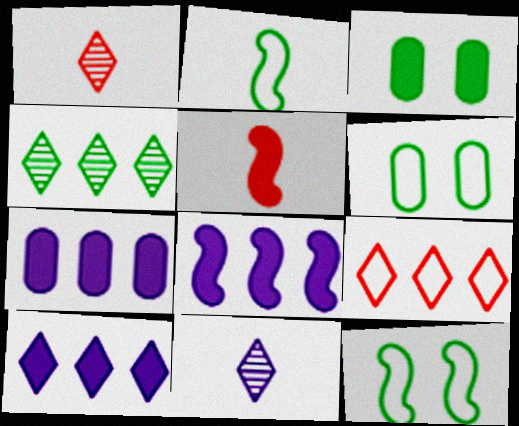[[1, 6, 8], 
[1, 7, 12], 
[2, 3, 4], 
[3, 5, 10], 
[4, 9, 10], 
[7, 8, 10]]